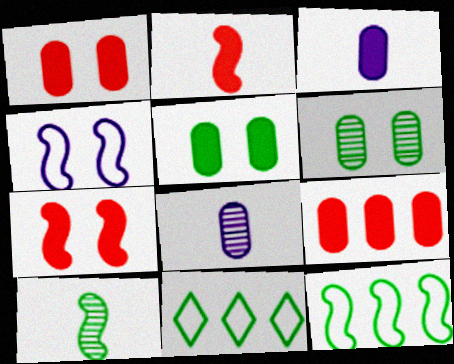[[3, 5, 9], 
[5, 10, 11], 
[7, 8, 11]]